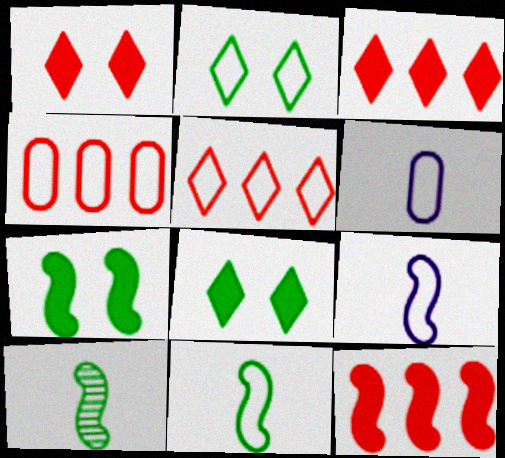[[2, 4, 9]]